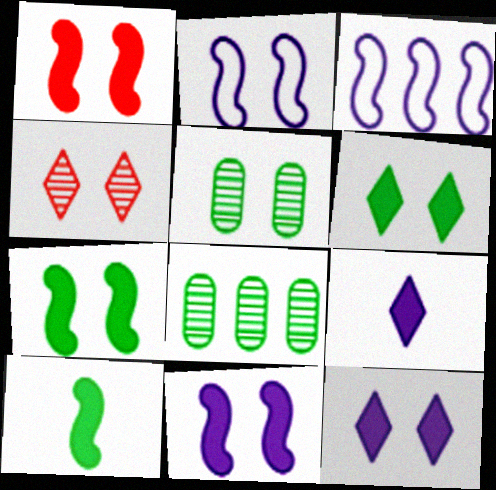[[1, 7, 11]]